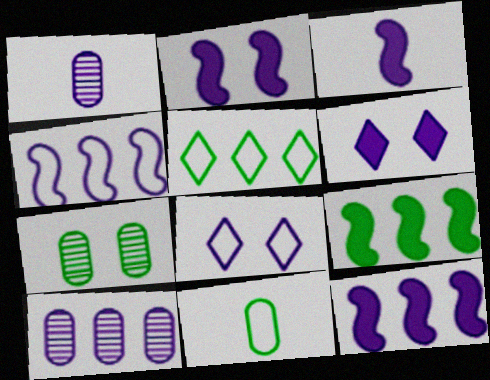[[1, 4, 6], 
[1, 8, 12], 
[2, 3, 12], 
[3, 8, 10]]